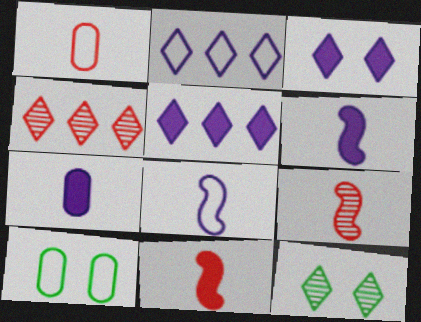[[4, 6, 10], 
[5, 9, 10]]